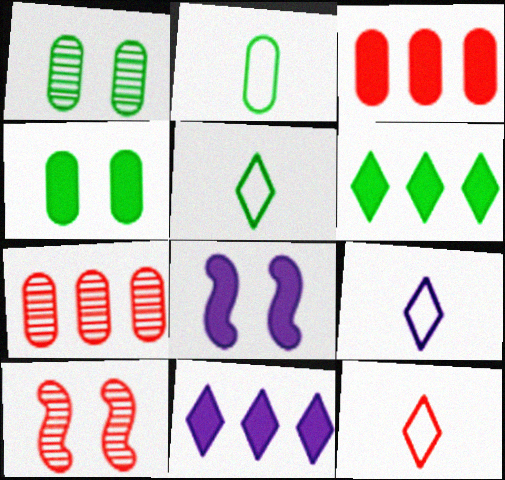[[2, 10, 11], 
[3, 10, 12], 
[5, 7, 8], 
[5, 9, 12]]